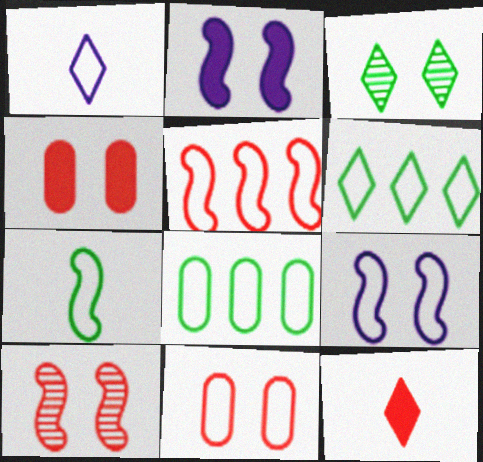[[2, 3, 11], 
[3, 4, 9], 
[5, 7, 9]]